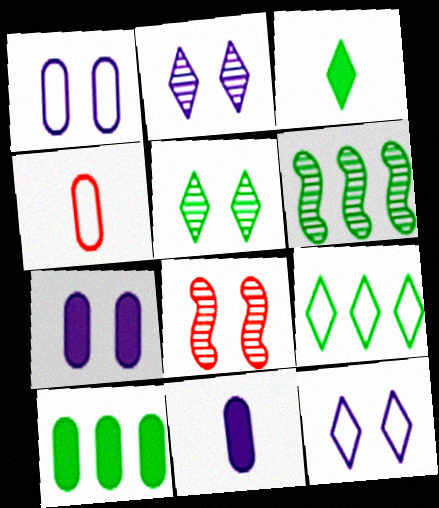[[3, 5, 9], 
[6, 9, 10], 
[8, 9, 11]]